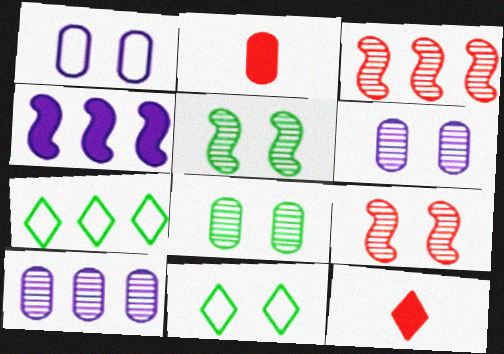[]